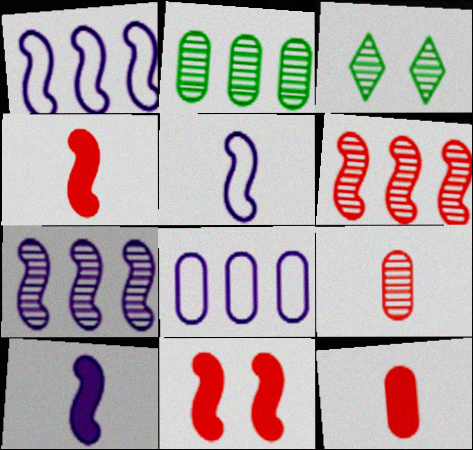[[1, 3, 12], 
[3, 4, 8], 
[3, 7, 9]]